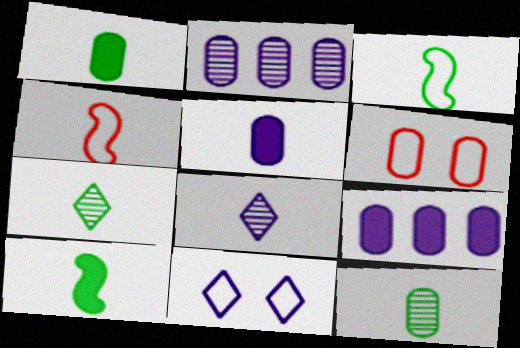[[1, 2, 6], 
[1, 3, 7], 
[1, 4, 8], 
[4, 5, 7], 
[6, 9, 12]]